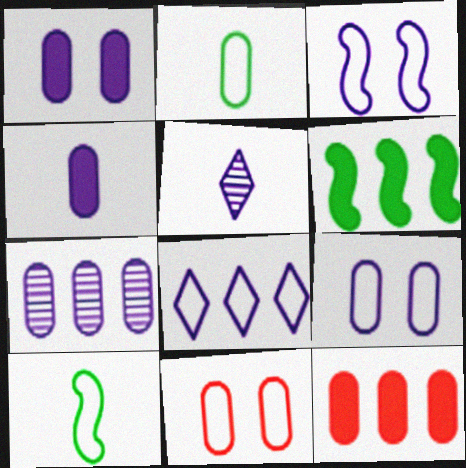[[4, 7, 9], 
[5, 6, 11], 
[8, 10, 11]]